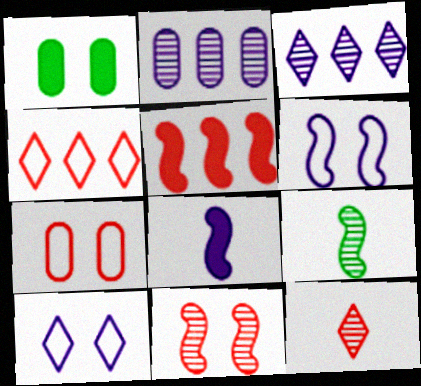[[1, 10, 11], 
[2, 8, 10], 
[5, 6, 9], 
[5, 7, 12]]